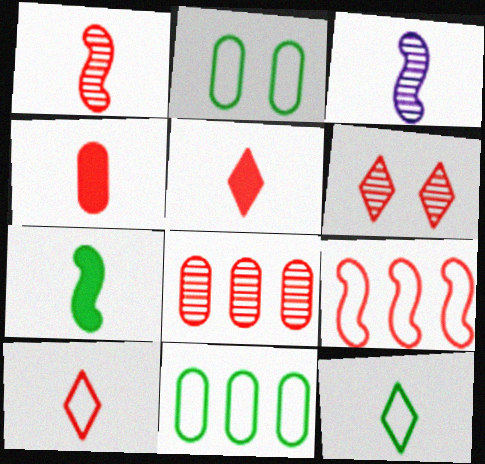[[1, 4, 10], 
[1, 6, 8], 
[3, 4, 12], 
[4, 6, 9]]